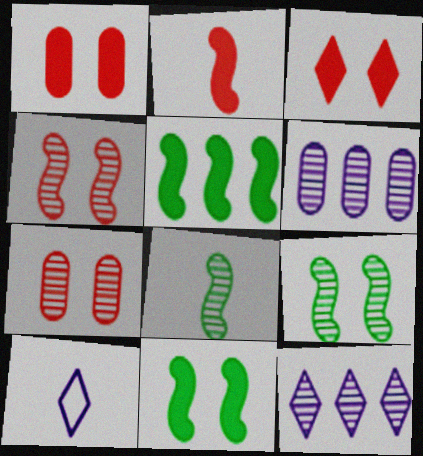[[5, 7, 10], 
[7, 8, 12]]